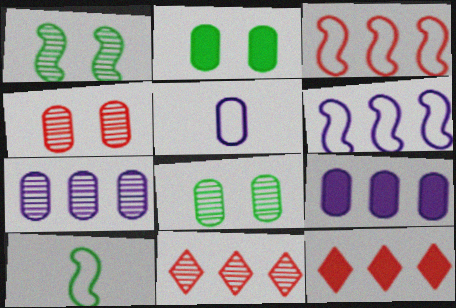[[1, 5, 12]]